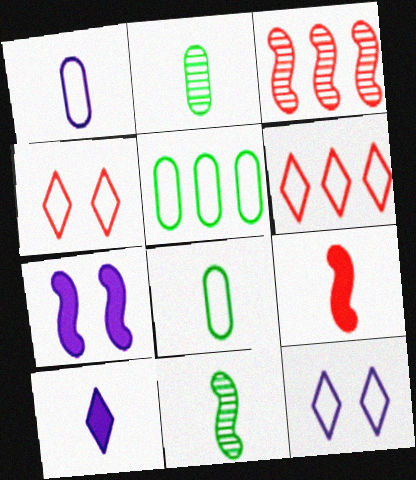[[2, 6, 7]]